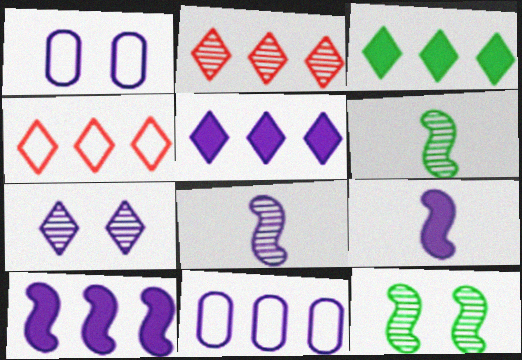[[1, 5, 8], 
[7, 9, 11]]